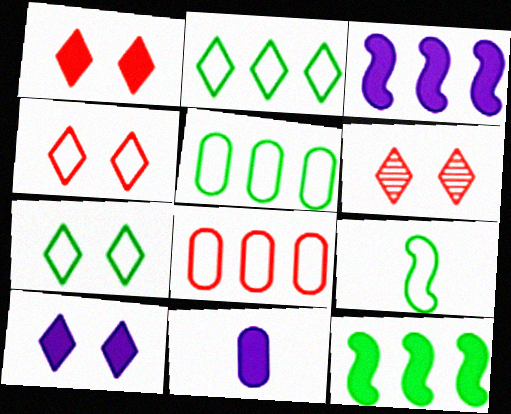[[1, 4, 6], 
[1, 11, 12], 
[3, 10, 11], 
[5, 7, 9], 
[6, 7, 10]]